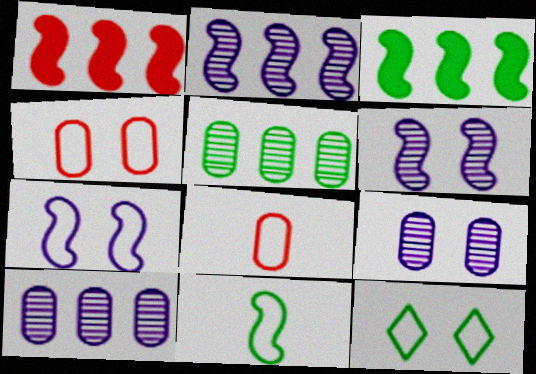[[1, 6, 11], 
[4, 7, 12]]